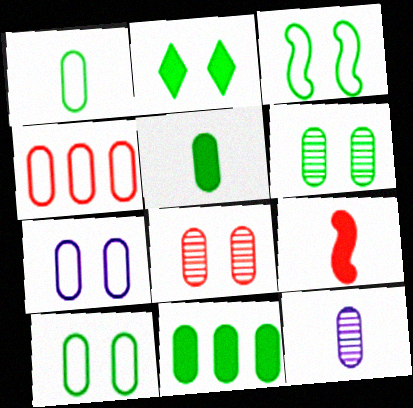[[1, 4, 7], 
[1, 6, 11], 
[2, 3, 6]]